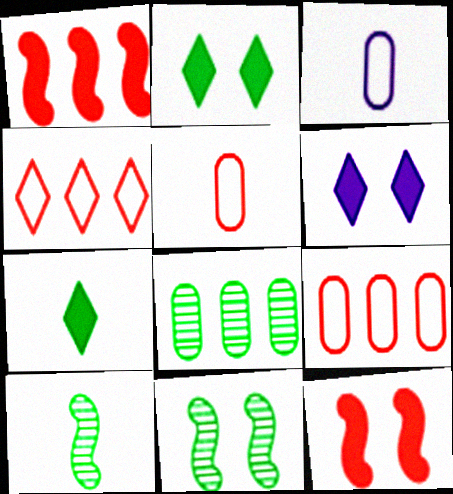[[6, 9, 10]]